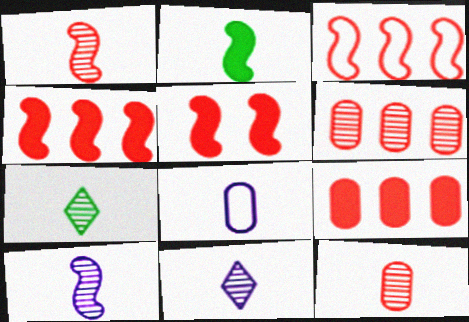[[1, 3, 5], 
[7, 10, 12]]